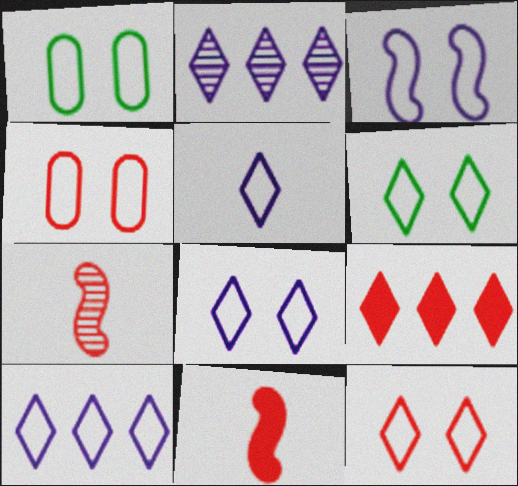[[1, 2, 11], 
[1, 3, 12], 
[3, 4, 6], 
[4, 7, 9], 
[5, 8, 10], 
[6, 8, 12]]